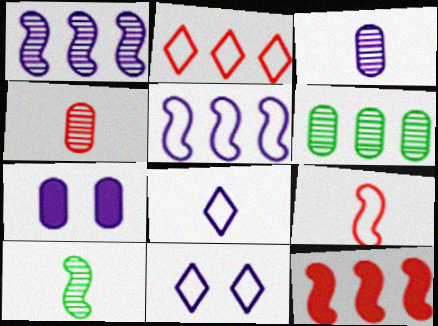[[1, 7, 8], 
[2, 7, 10]]